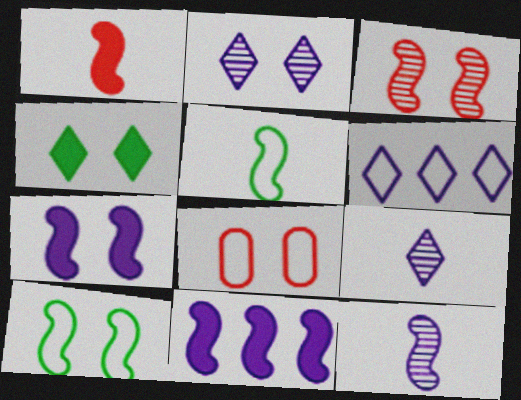[[1, 5, 12], 
[3, 5, 11], 
[3, 7, 10], 
[5, 6, 8]]